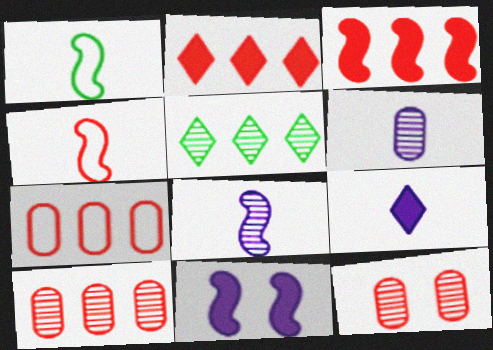[[2, 4, 12], 
[5, 8, 12]]